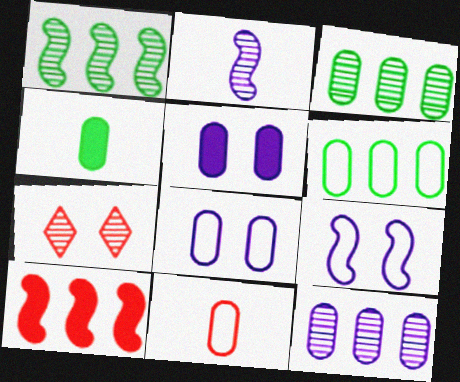[[2, 3, 7], 
[3, 5, 11], 
[6, 8, 11], 
[7, 10, 11]]